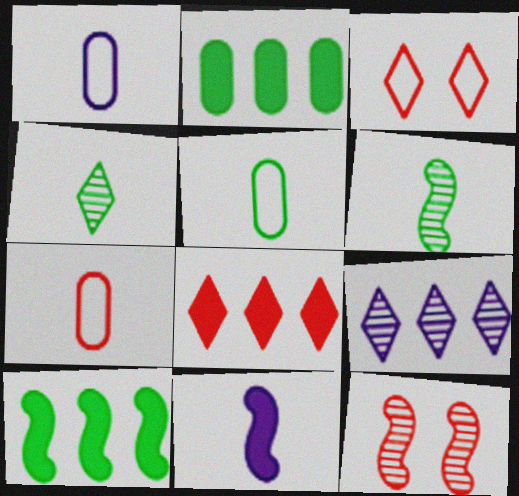[[1, 5, 7], 
[4, 7, 11], 
[7, 8, 12]]